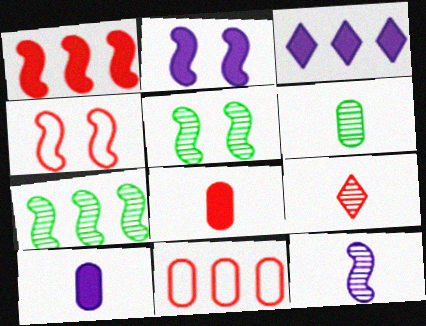[[2, 3, 10], 
[2, 4, 5], 
[3, 4, 6], 
[3, 7, 11], 
[6, 9, 12]]